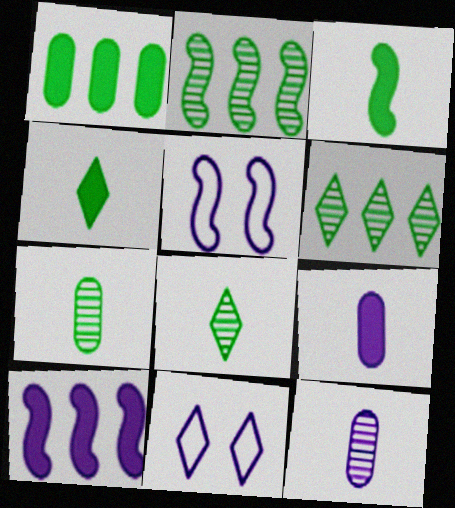[[10, 11, 12]]